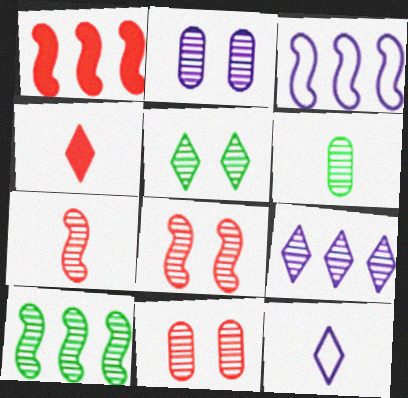[[1, 3, 10], 
[2, 5, 8], 
[5, 6, 10], 
[6, 8, 9]]